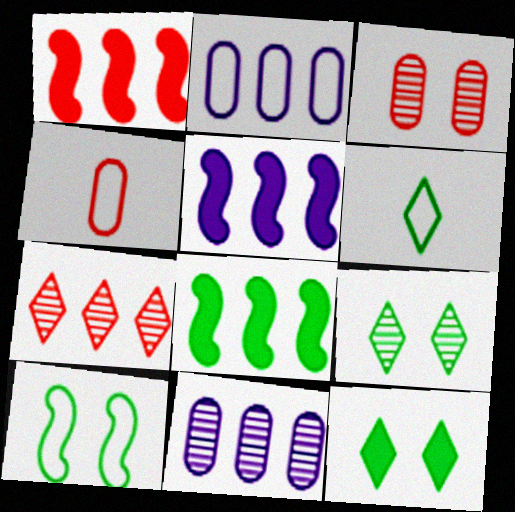[[1, 5, 8], 
[2, 7, 8], 
[3, 5, 6], 
[4, 5, 9]]